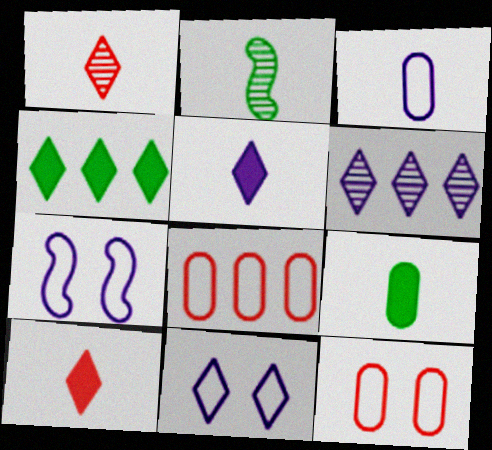[[1, 4, 11], 
[2, 3, 10], 
[5, 6, 11]]